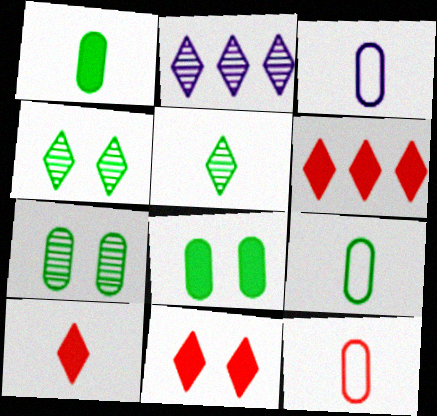[[3, 9, 12], 
[6, 10, 11]]